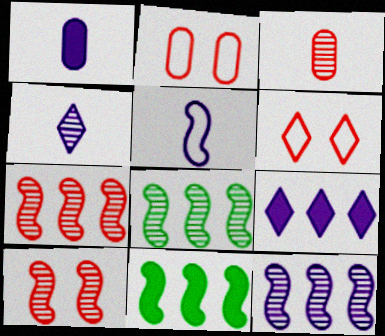[[1, 4, 5], 
[1, 6, 8], 
[2, 4, 11], 
[5, 10, 11], 
[7, 8, 12]]